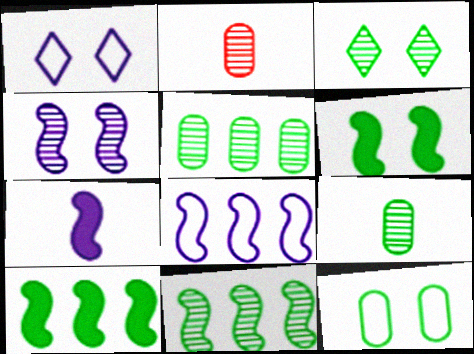[[1, 2, 10], 
[3, 6, 12], 
[3, 9, 11], 
[4, 7, 8]]